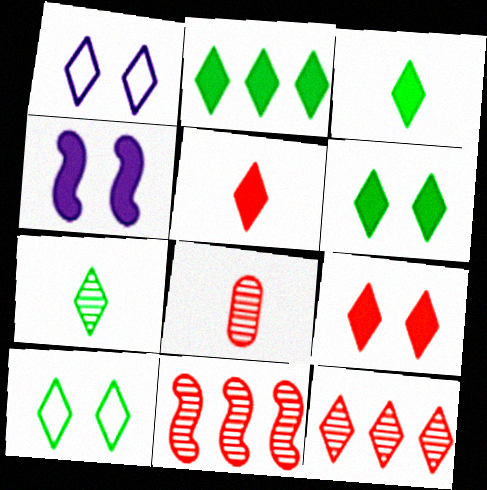[[1, 3, 12], 
[2, 3, 6], 
[2, 7, 10]]